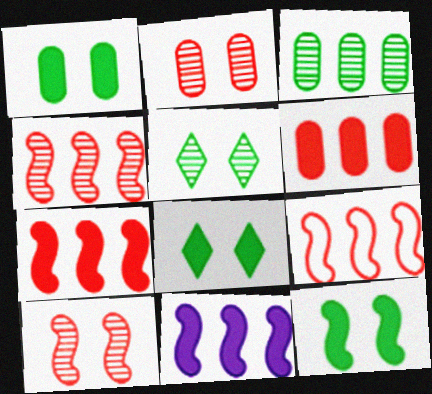[[1, 8, 12], 
[4, 7, 9]]